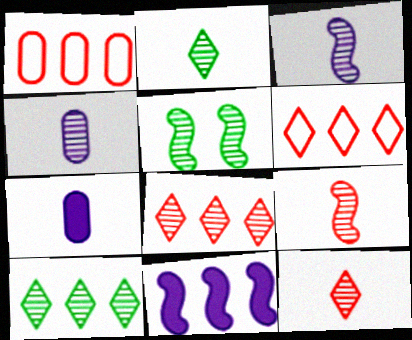[[1, 10, 11], 
[2, 4, 9], 
[4, 5, 8], 
[5, 6, 7]]